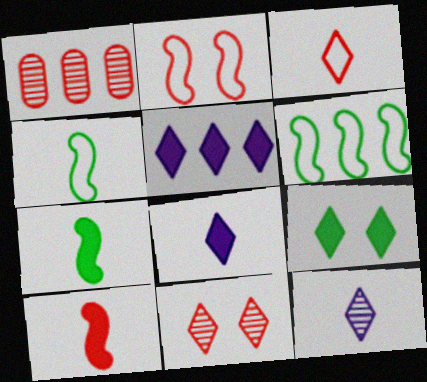[[1, 5, 6]]